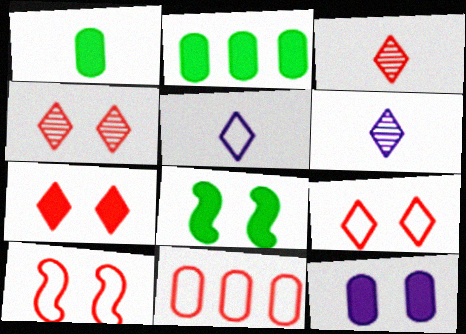[[2, 6, 10], 
[4, 7, 9], 
[6, 8, 11], 
[7, 8, 12]]